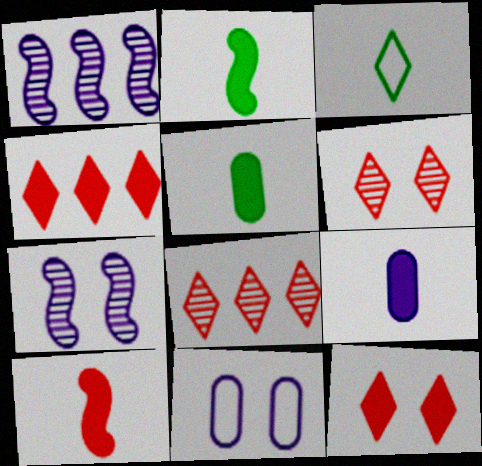[[2, 8, 11]]